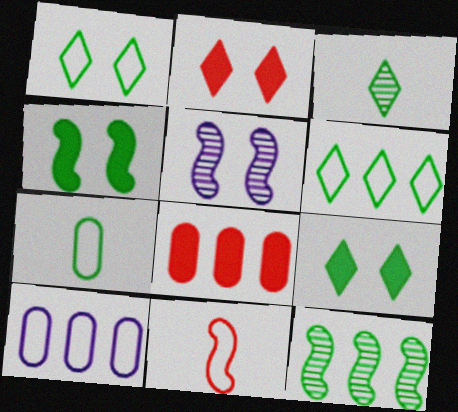[[1, 10, 11], 
[3, 6, 9], 
[7, 9, 12]]